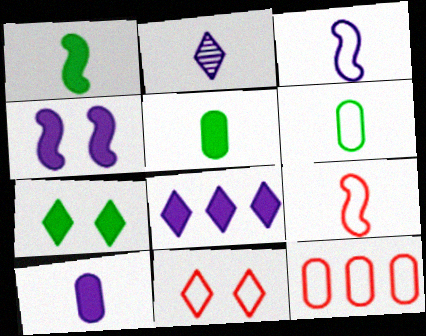[[2, 3, 10], 
[2, 5, 9], 
[4, 8, 10], 
[9, 11, 12]]